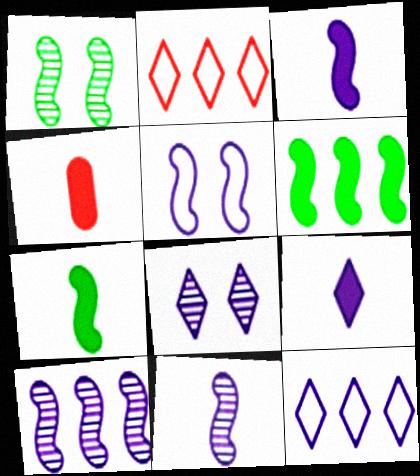[[1, 4, 12], 
[3, 5, 10], 
[4, 7, 9], 
[8, 9, 12]]